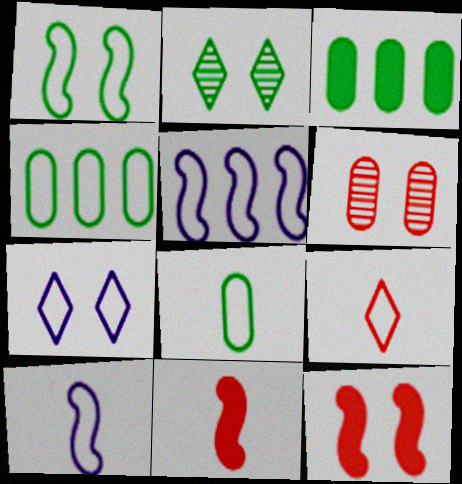[[8, 9, 10]]